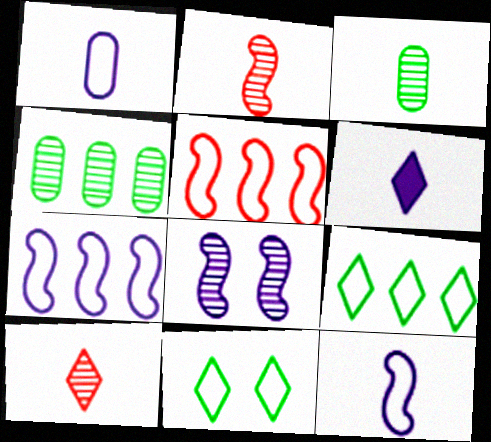[[1, 5, 11], 
[4, 8, 10]]